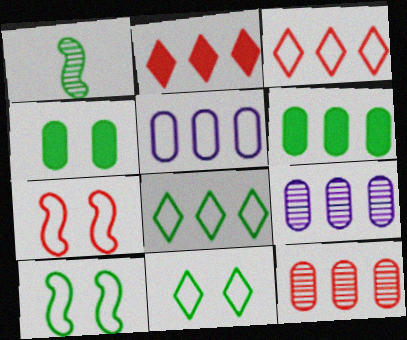[[1, 4, 8], 
[1, 6, 11], 
[5, 6, 12]]